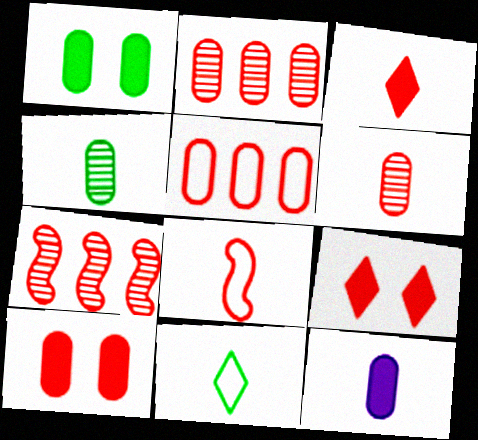[[2, 8, 9], 
[3, 6, 8], 
[5, 6, 10]]